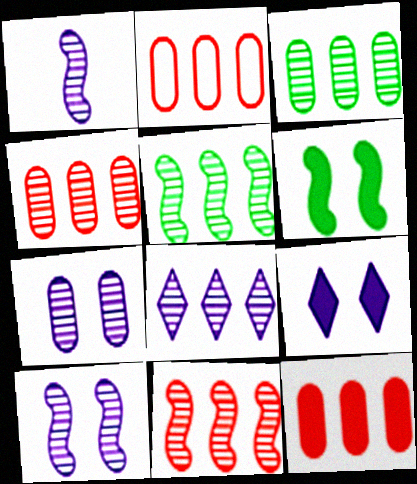[[1, 7, 8], 
[2, 4, 12], 
[3, 8, 11], 
[4, 5, 8]]